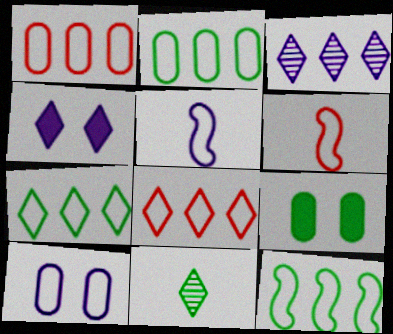[[2, 7, 12], 
[3, 6, 9], 
[4, 8, 11], 
[6, 7, 10], 
[9, 11, 12]]